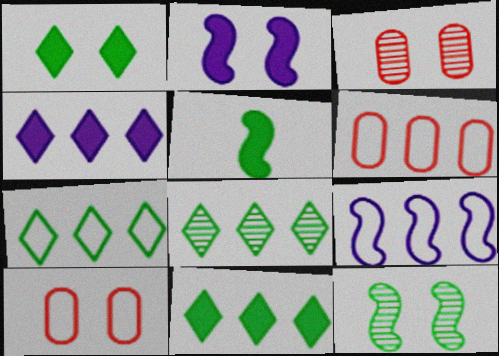[[6, 7, 9], 
[7, 8, 11]]